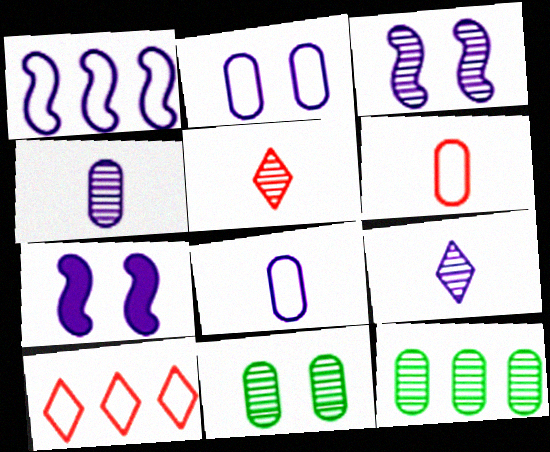[[3, 5, 12]]